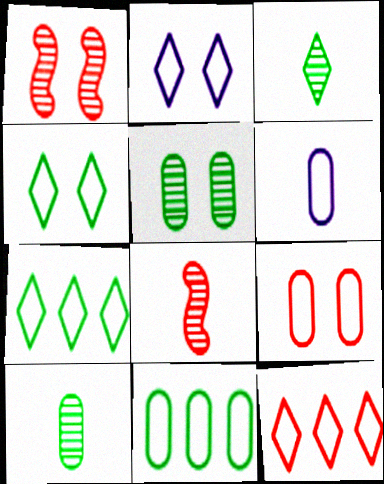[[6, 9, 11]]